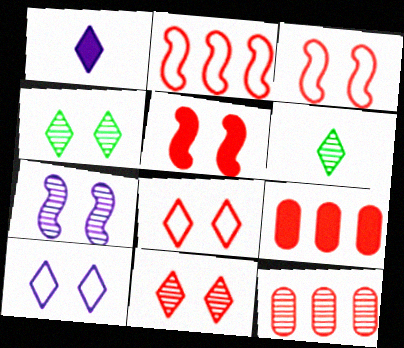[[6, 7, 12]]